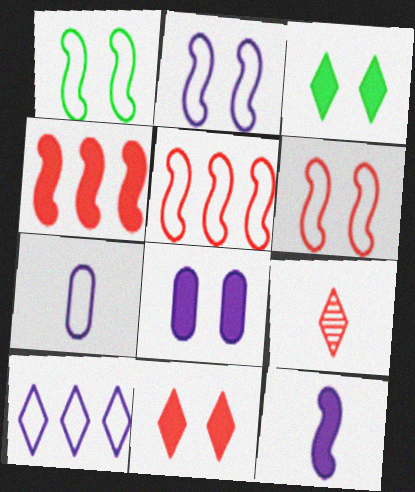[[1, 2, 6], 
[2, 7, 10], 
[3, 9, 10]]